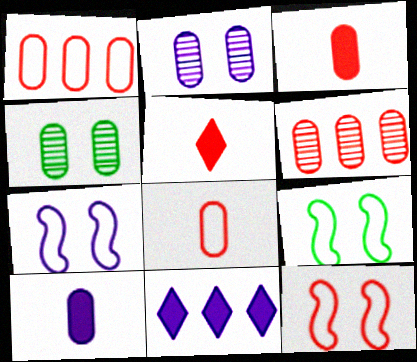[[1, 4, 10], 
[5, 6, 12], 
[7, 9, 12]]